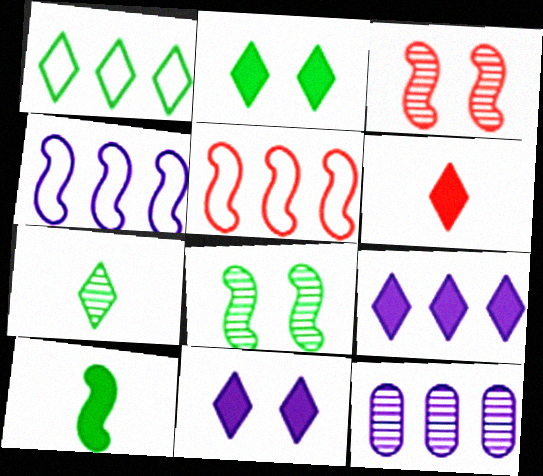[[1, 2, 7], 
[2, 6, 9], 
[3, 4, 10], 
[3, 7, 12], 
[4, 9, 12]]